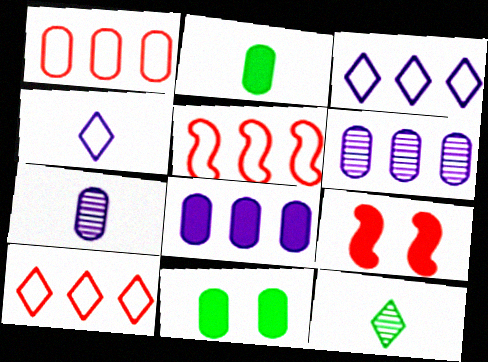[[1, 5, 10], 
[1, 7, 11]]